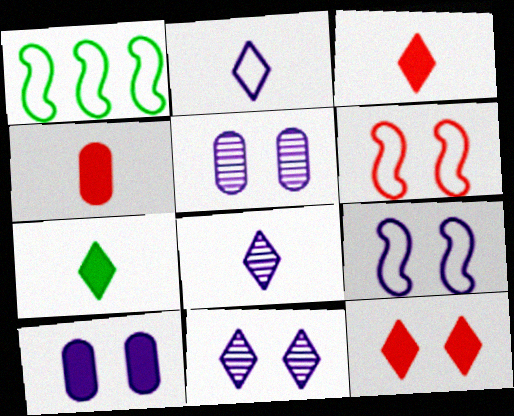[[1, 3, 5], 
[1, 4, 11], 
[9, 10, 11]]